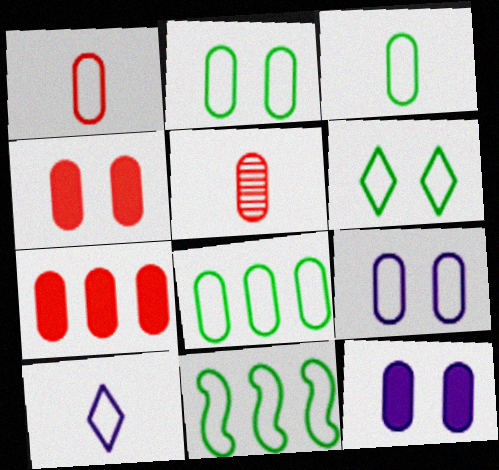[[1, 8, 9], 
[2, 3, 8], 
[3, 6, 11], 
[5, 8, 12]]